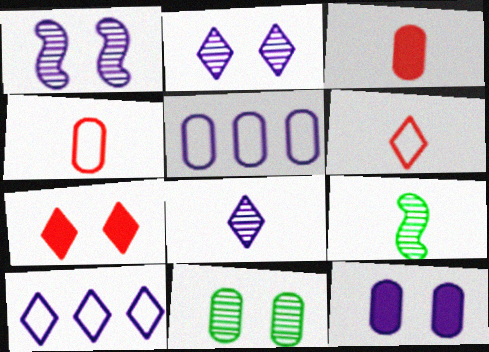[[3, 5, 11], 
[5, 7, 9]]